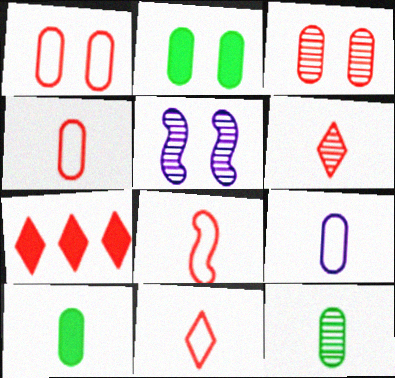[[3, 7, 8], 
[4, 8, 11]]